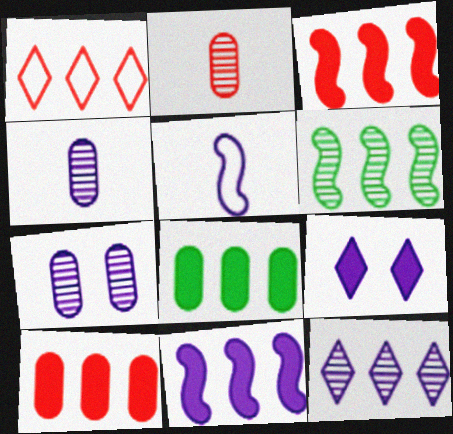[]